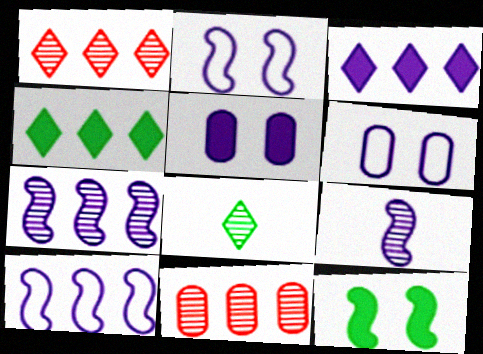[[3, 6, 9], 
[4, 10, 11]]